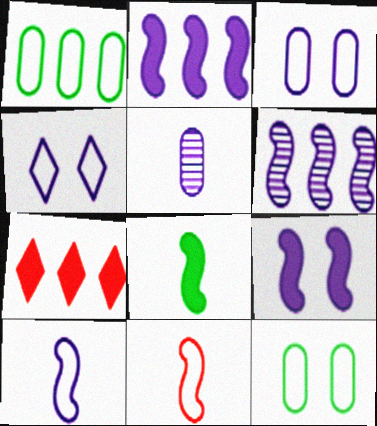[[1, 4, 11], 
[1, 6, 7], 
[2, 4, 5], 
[6, 9, 10]]